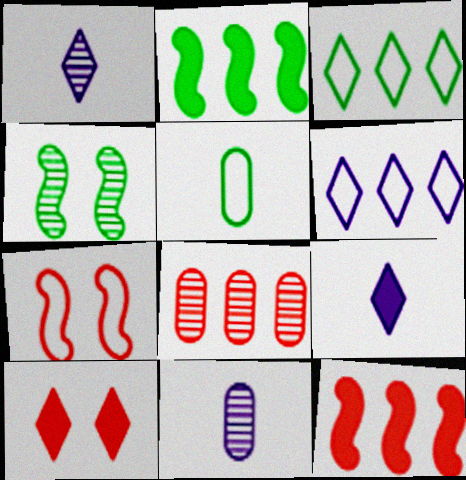[[1, 3, 10], 
[1, 4, 8], 
[2, 6, 8], 
[5, 6, 7]]